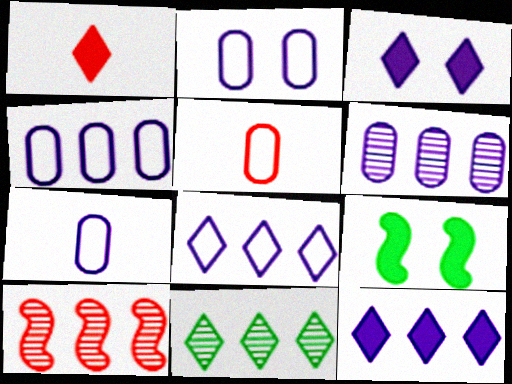[[2, 4, 7], 
[6, 10, 11]]